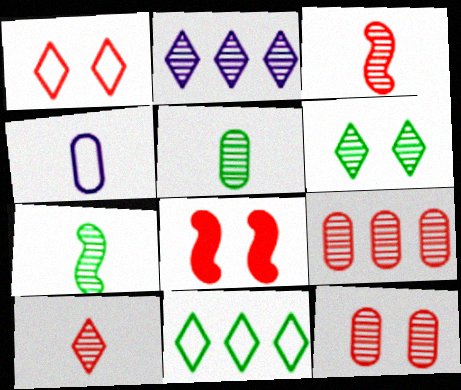[[1, 8, 12], 
[2, 6, 10], 
[2, 7, 12]]